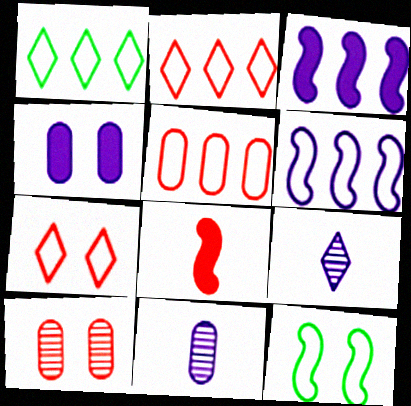[[1, 5, 6], 
[2, 8, 10], 
[4, 6, 9]]